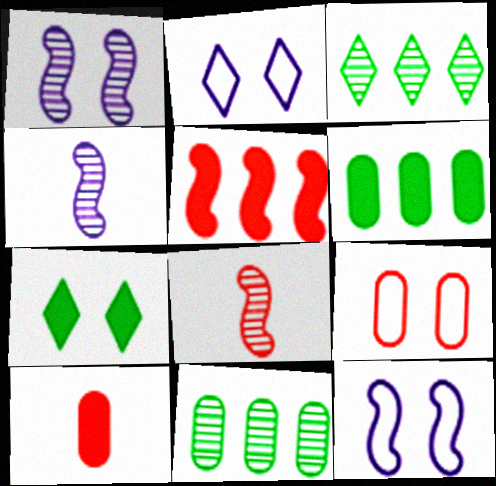[[1, 7, 9], 
[2, 6, 8], 
[3, 10, 12]]